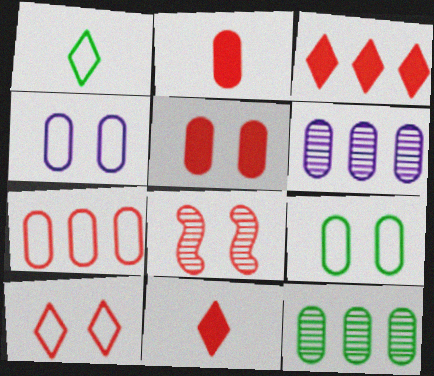[[2, 4, 12], 
[2, 6, 9], 
[5, 8, 10], 
[7, 8, 11]]